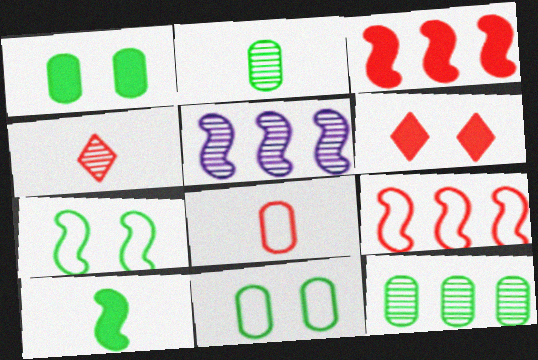[]